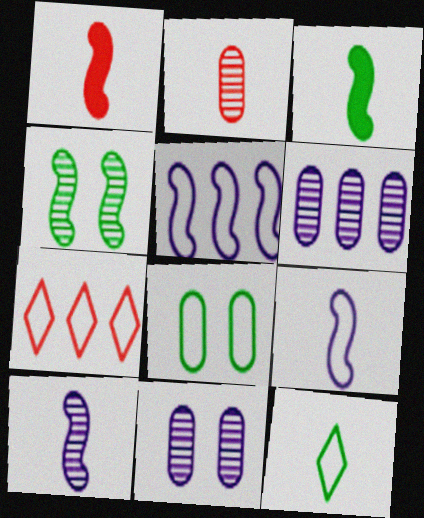[[1, 4, 5], 
[3, 7, 11], 
[7, 8, 9]]